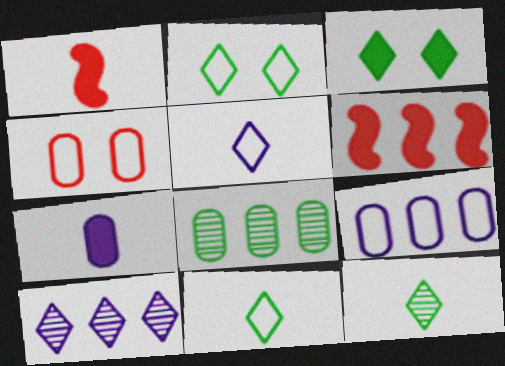[[3, 6, 7], 
[4, 7, 8]]